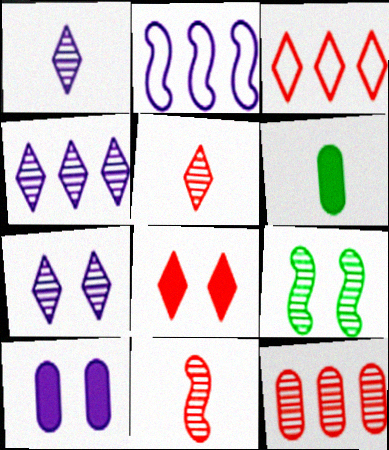[[1, 2, 10], 
[1, 4, 7], 
[1, 9, 12], 
[3, 5, 8]]